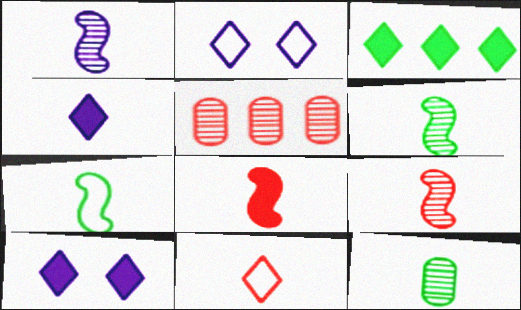[[1, 6, 9], 
[1, 7, 8], 
[5, 7, 10]]